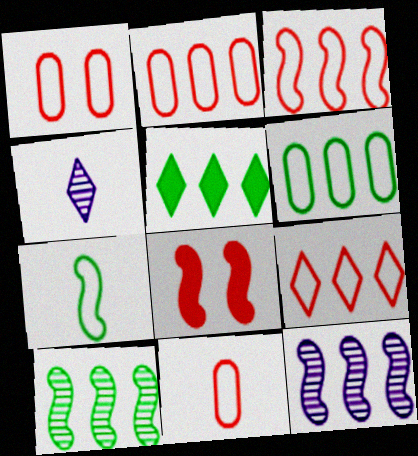[[1, 2, 11], 
[2, 3, 9], 
[2, 5, 12], 
[4, 6, 8], 
[5, 6, 10], 
[7, 8, 12]]